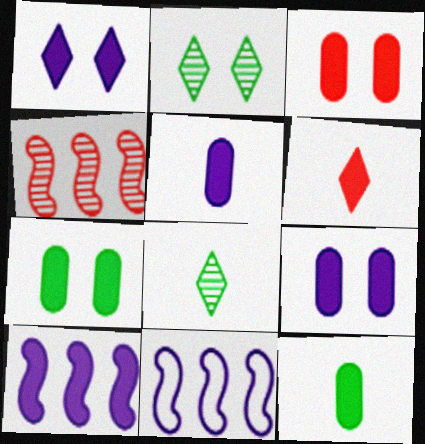[[1, 5, 10], 
[3, 7, 9], 
[3, 8, 11], 
[6, 7, 10]]